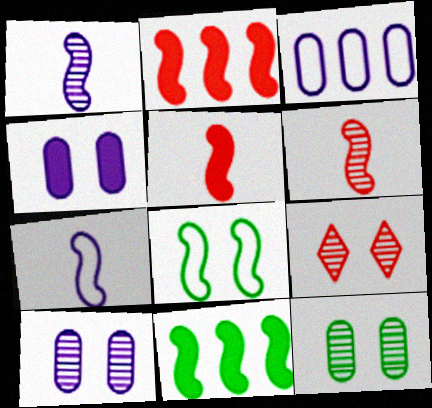[[1, 2, 8], 
[4, 8, 9]]